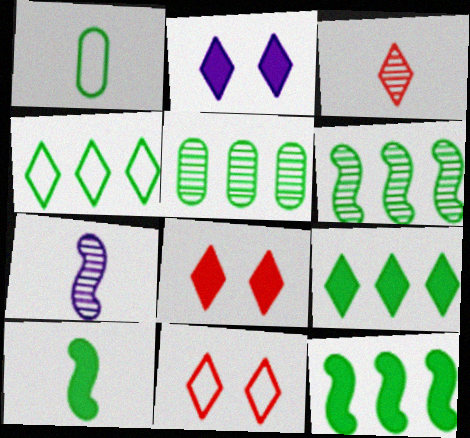[[2, 3, 4], 
[4, 5, 12]]